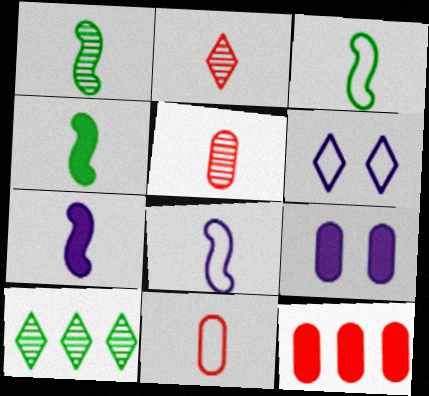[[1, 3, 4], 
[1, 6, 12]]